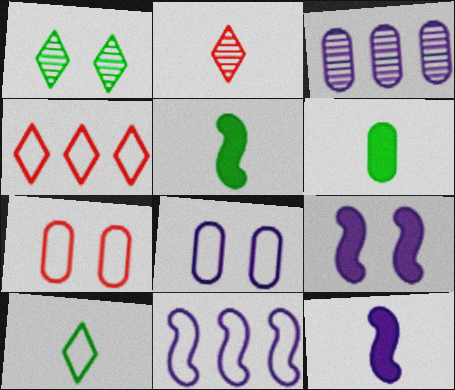[[1, 7, 9], 
[3, 6, 7], 
[7, 10, 11]]